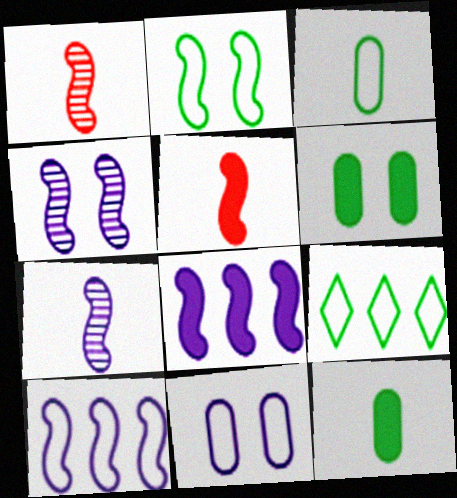[[1, 2, 8], 
[2, 3, 9]]